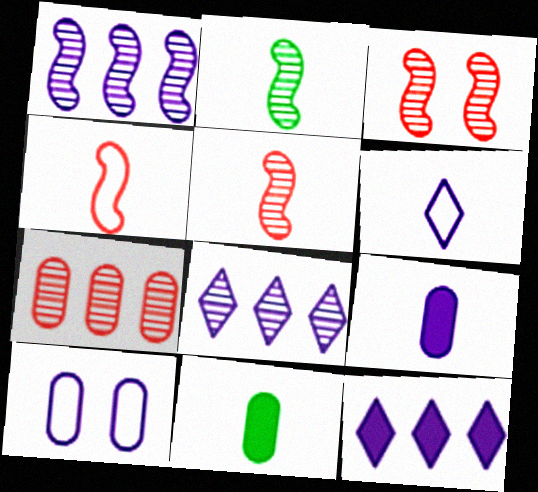[[1, 2, 3], 
[5, 6, 11], 
[7, 10, 11]]